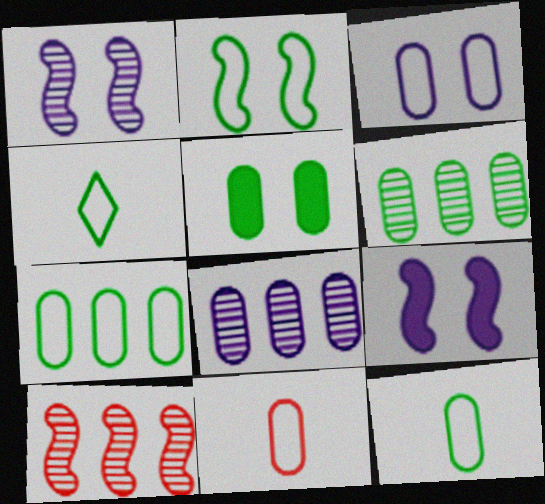[[2, 4, 7], 
[3, 7, 11], 
[5, 6, 12], 
[5, 8, 11]]